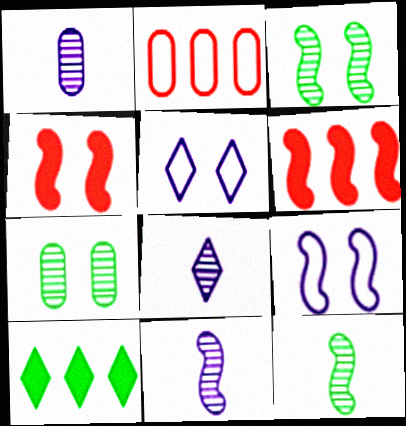[[1, 8, 11], 
[3, 4, 9], 
[4, 5, 7], 
[6, 9, 12]]